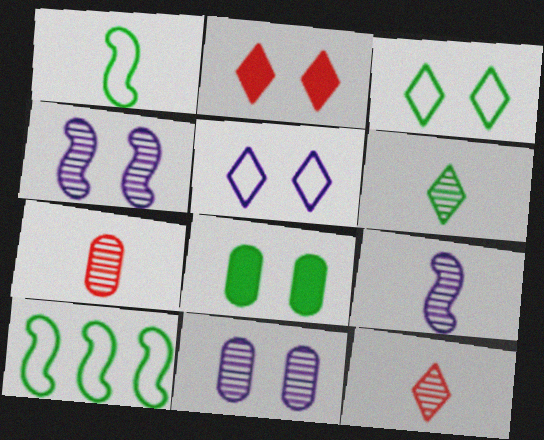[[6, 7, 9], 
[6, 8, 10]]